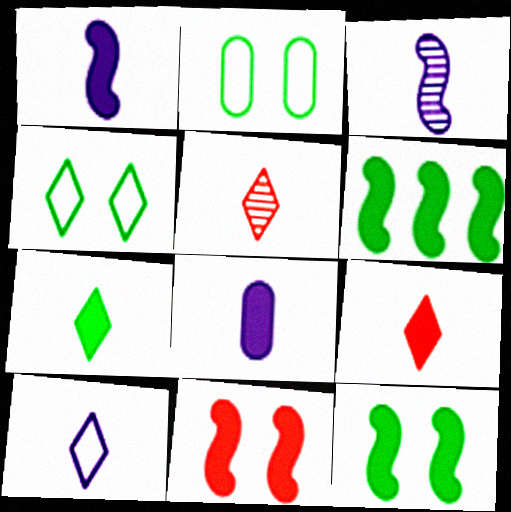[[1, 6, 11], 
[3, 8, 10], 
[5, 7, 10]]